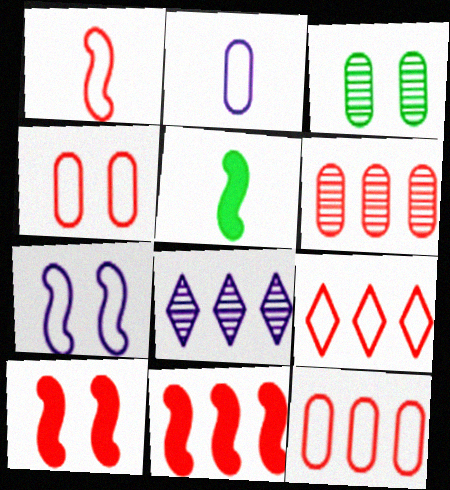[[1, 4, 9], 
[4, 5, 8], 
[6, 9, 11]]